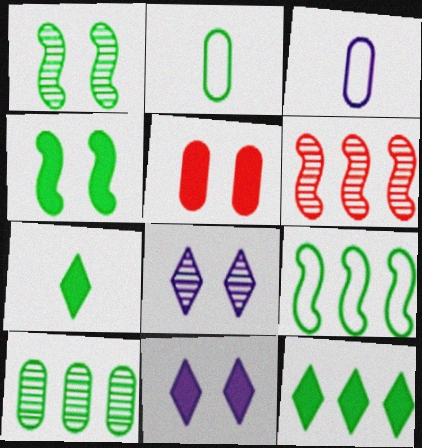[[1, 2, 12], 
[2, 6, 11], 
[3, 5, 10], 
[4, 5, 11], 
[9, 10, 12]]